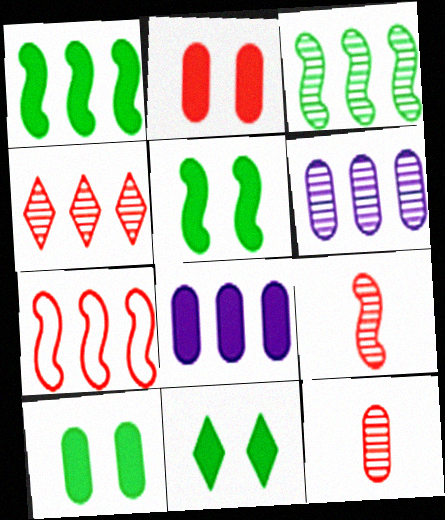[[3, 4, 6], 
[5, 10, 11]]